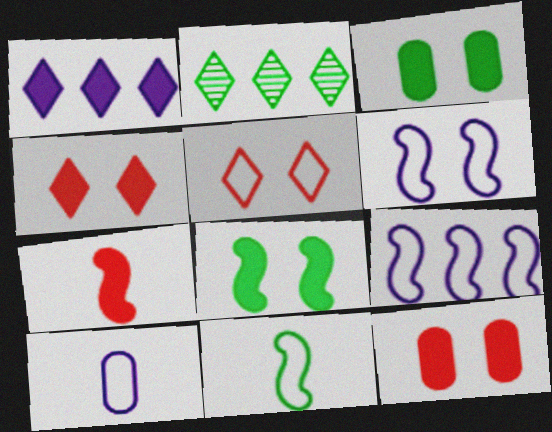[[1, 3, 7], 
[2, 3, 11]]